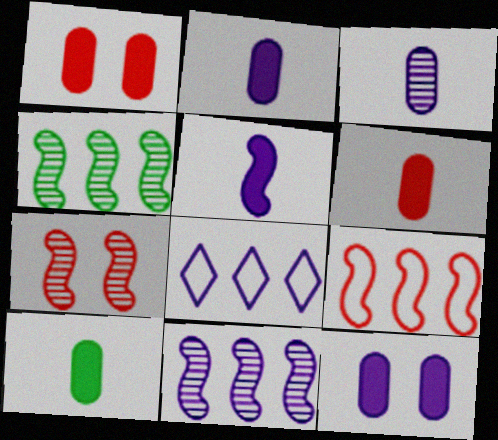[[2, 6, 10], 
[7, 8, 10]]